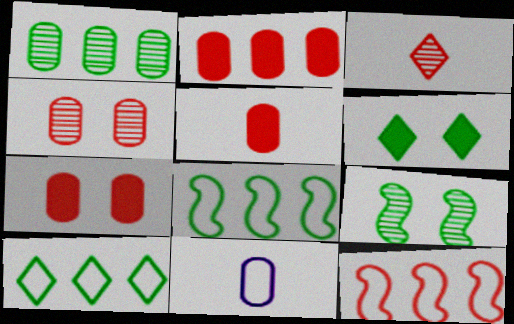[[1, 7, 11], 
[2, 5, 7], 
[3, 7, 12]]